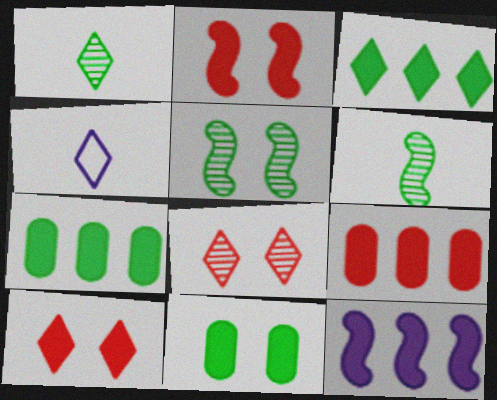[[3, 4, 8], 
[3, 9, 12], 
[4, 5, 9]]